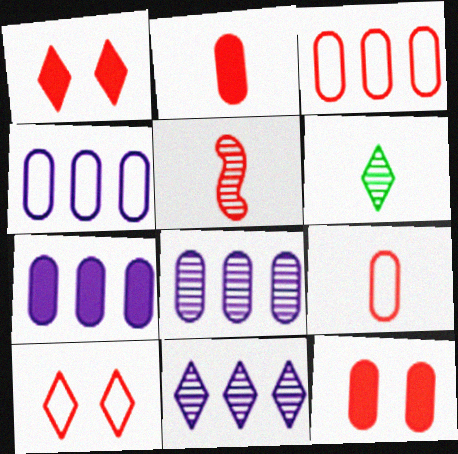[[1, 3, 5], 
[4, 7, 8]]